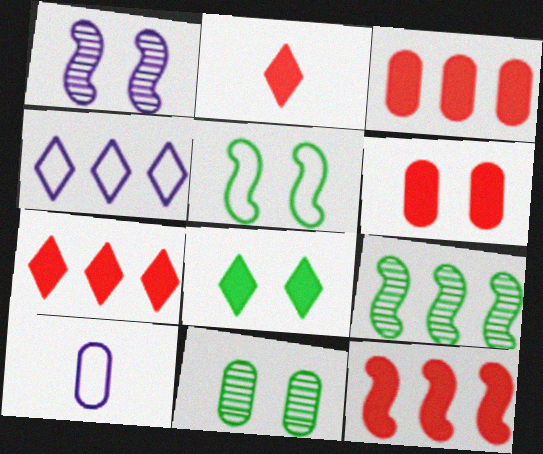[[2, 6, 12], 
[3, 4, 9], 
[3, 7, 12], 
[3, 10, 11], 
[5, 8, 11]]